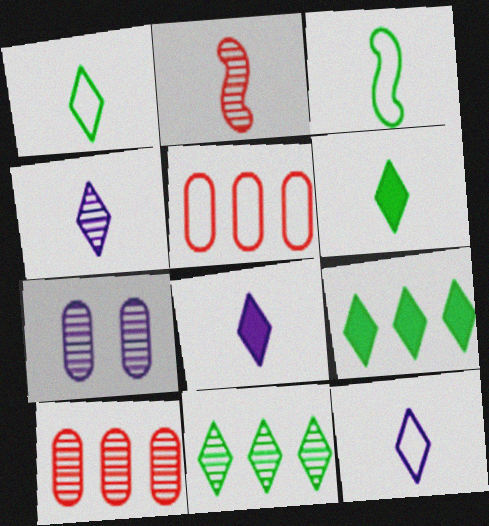[[2, 7, 11], 
[4, 8, 12]]